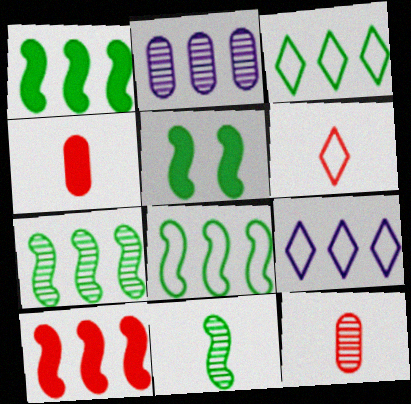[[1, 7, 8], 
[2, 3, 10], 
[2, 5, 6], 
[5, 8, 11], 
[5, 9, 12]]